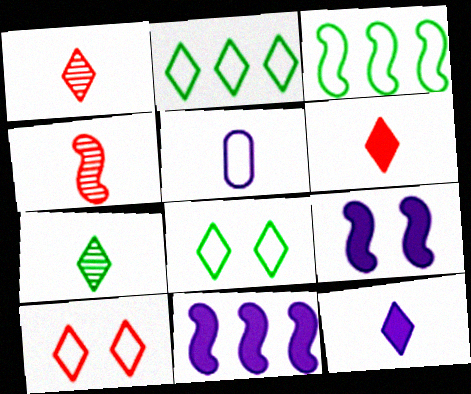[[3, 4, 9], 
[3, 5, 10]]